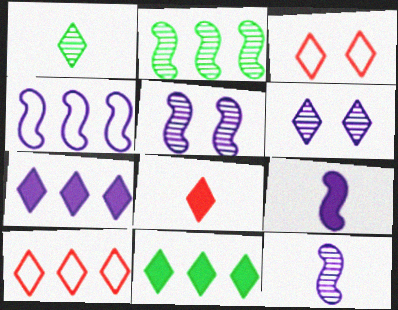[[1, 3, 7], 
[4, 5, 9]]